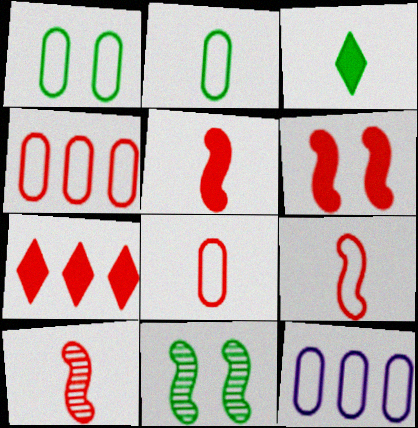[[1, 8, 12], 
[5, 9, 10]]